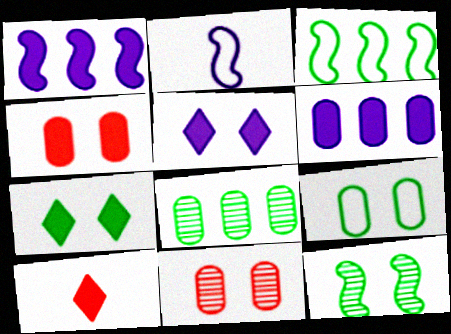[[7, 9, 12]]